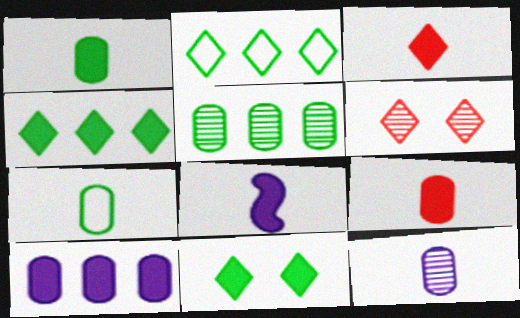[[1, 3, 8], 
[7, 9, 12]]